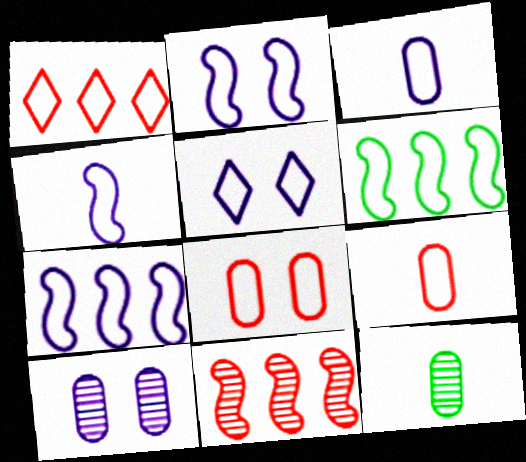[[2, 4, 7], 
[3, 5, 7], 
[5, 6, 9]]